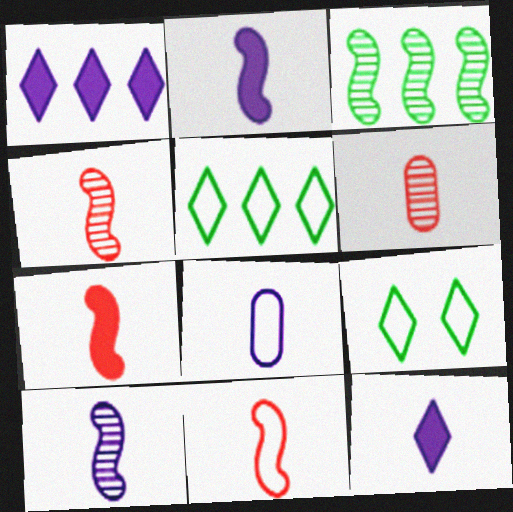[[4, 7, 11], 
[8, 10, 12]]